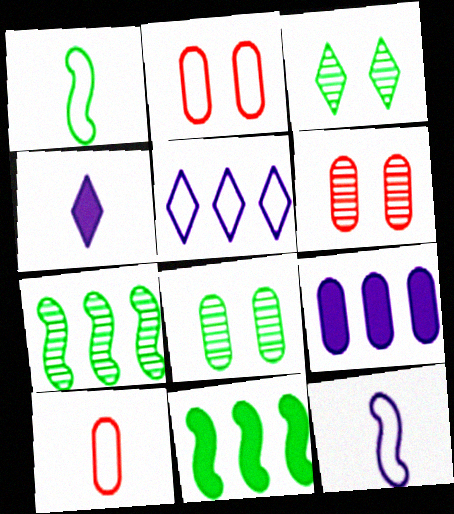[[1, 2, 5], 
[2, 4, 7], 
[8, 9, 10]]